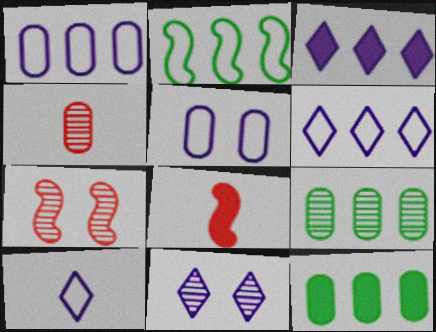[[3, 10, 11], 
[4, 5, 12], 
[7, 10, 12]]